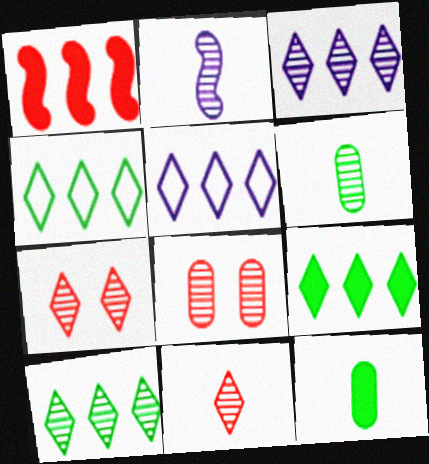[[2, 6, 11], 
[2, 8, 10], 
[4, 9, 10]]